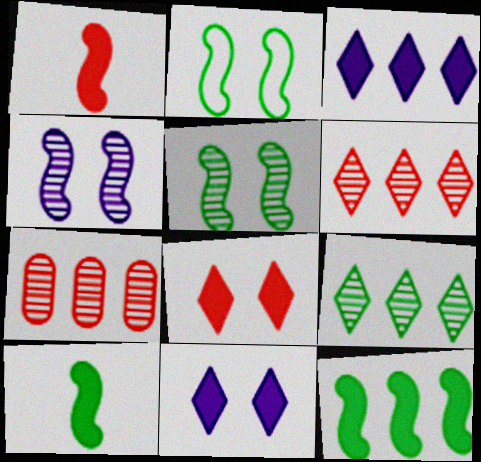[]